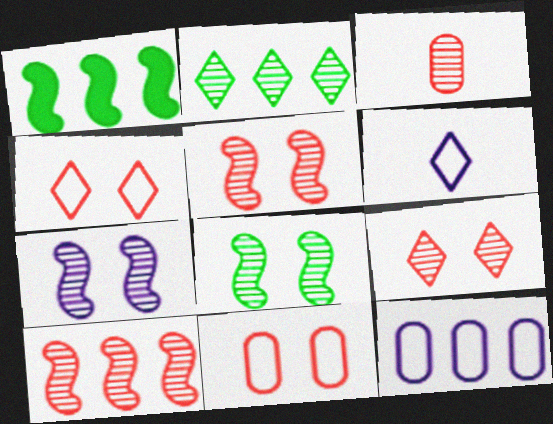[[2, 3, 7], 
[3, 9, 10], 
[5, 7, 8]]